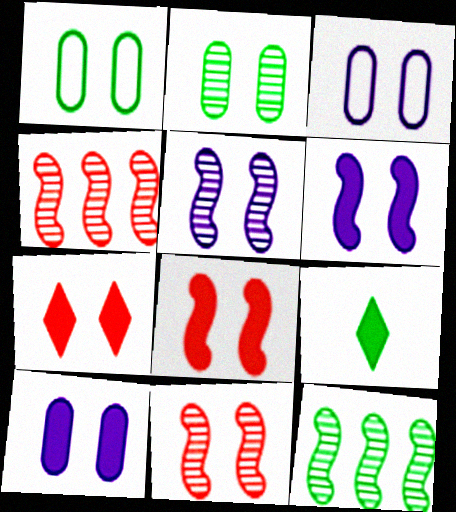[[1, 5, 7], 
[1, 9, 12], 
[3, 4, 9]]